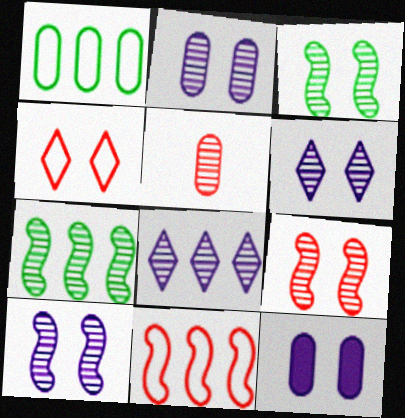[[1, 5, 12], 
[2, 6, 10], 
[3, 4, 12], 
[3, 5, 8], 
[3, 9, 10], 
[5, 6, 7]]